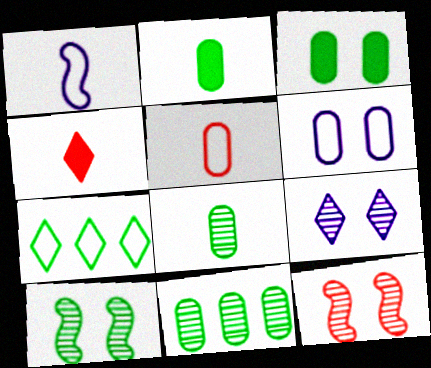[[1, 4, 8], 
[2, 7, 10], 
[4, 7, 9]]